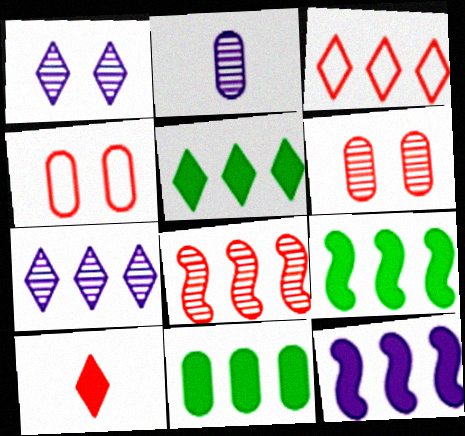[[2, 4, 11], 
[3, 5, 7], 
[4, 8, 10], 
[5, 9, 11]]